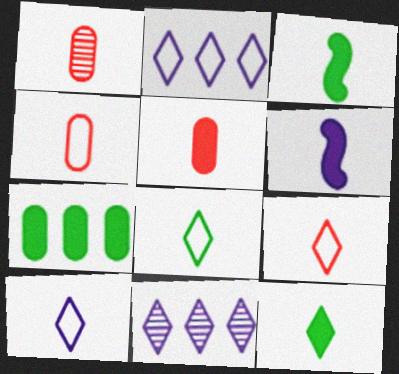[[1, 3, 10], 
[1, 4, 5], 
[1, 6, 8], 
[5, 6, 12], 
[8, 9, 10]]